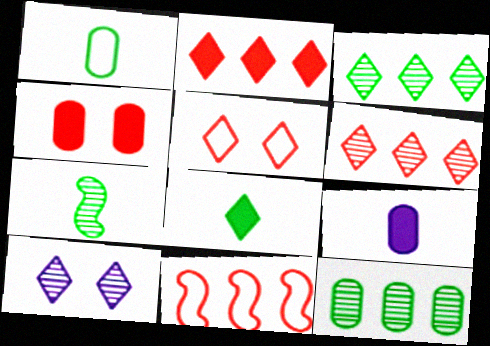[[1, 7, 8]]